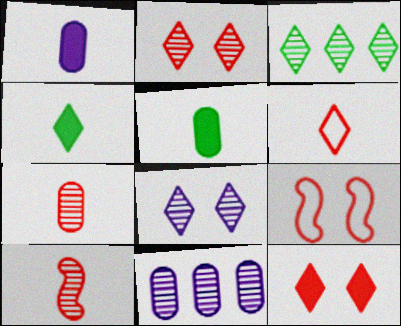[[1, 3, 9], 
[4, 9, 11]]